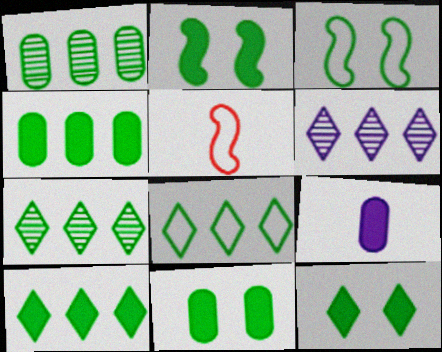[[2, 11, 12], 
[5, 6, 11], 
[7, 8, 10]]